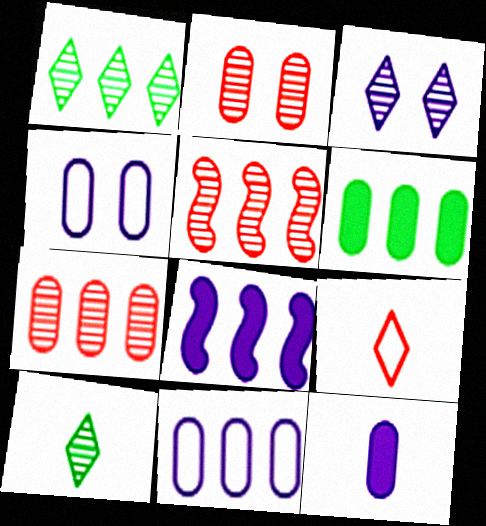[[6, 7, 11]]